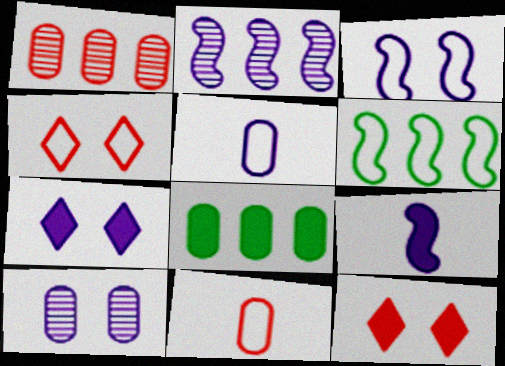[[2, 3, 9], 
[2, 5, 7], 
[3, 7, 10], 
[4, 5, 6], 
[8, 9, 12], 
[8, 10, 11]]